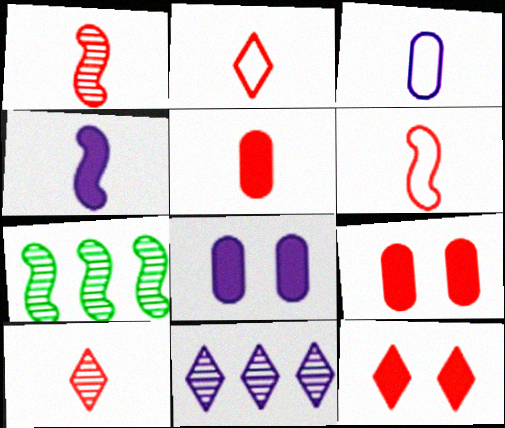[[1, 2, 5], 
[2, 7, 8], 
[3, 7, 12], 
[5, 6, 10]]